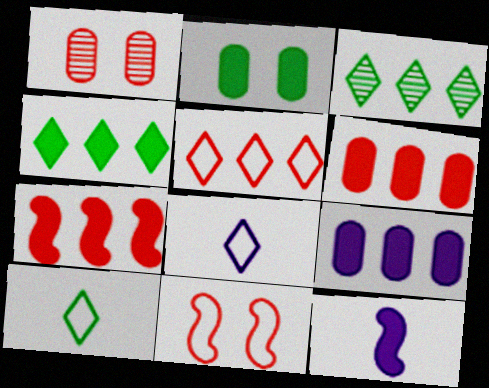[[4, 7, 9]]